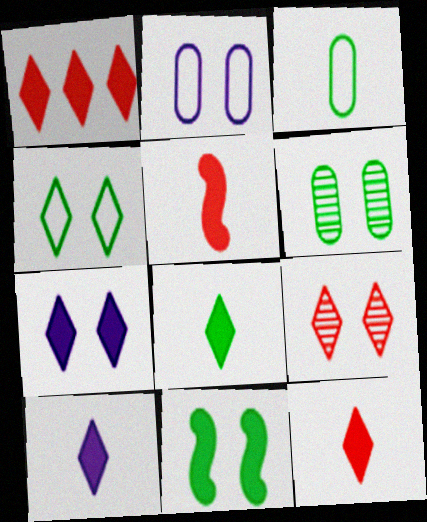[[1, 7, 8], 
[2, 9, 11], 
[4, 6, 11], 
[4, 7, 9], 
[8, 10, 12]]